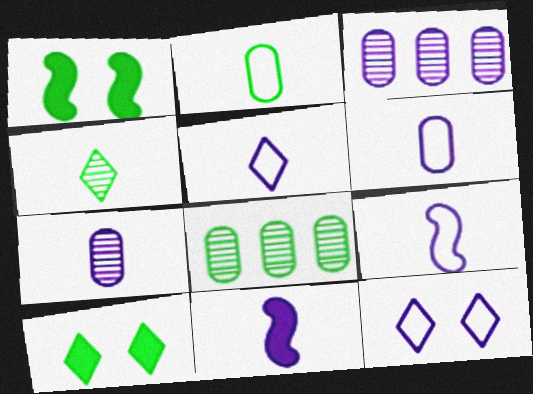[[3, 11, 12], 
[5, 6, 9], 
[5, 7, 11]]